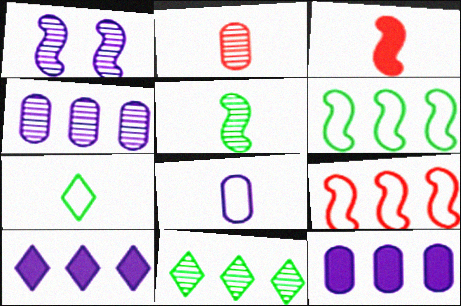[[1, 2, 11], 
[1, 3, 6], 
[1, 8, 10], 
[9, 11, 12]]